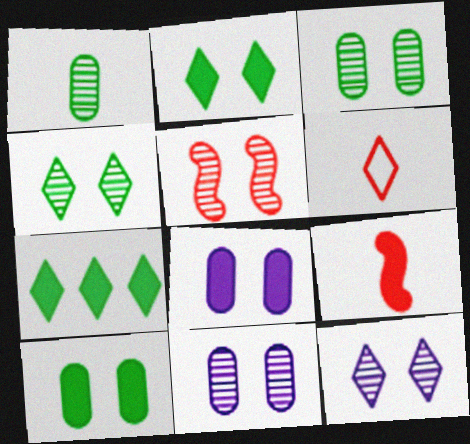[[3, 5, 12], 
[4, 5, 11], 
[6, 7, 12], 
[7, 8, 9]]